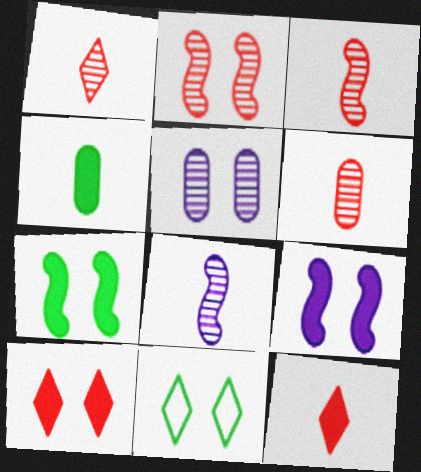[[1, 3, 6]]